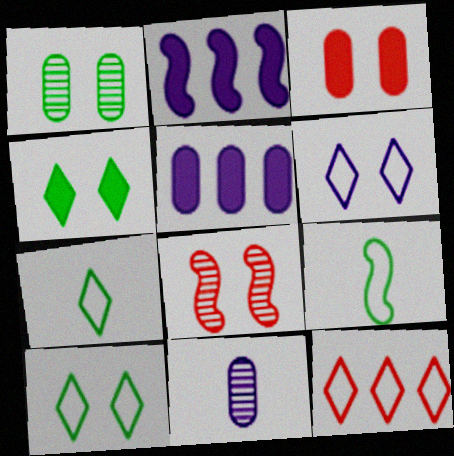[[2, 6, 11], 
[2, 8, 9], 
[5, 7, 8], 
[6, 7, 12]]